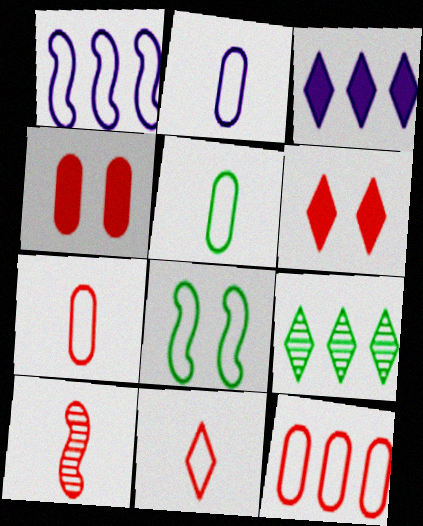[[2, 5, 7], 
[6, 10, 12]]